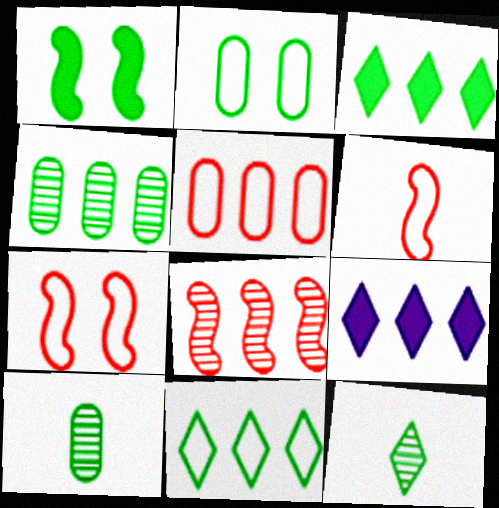[[1, 10, 11], 
[7, 9, 10]]